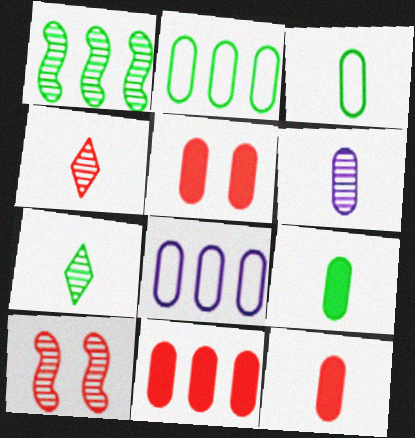[[2, 5, 6], 
[3, 6, 12], 
[5, 11, 12]]